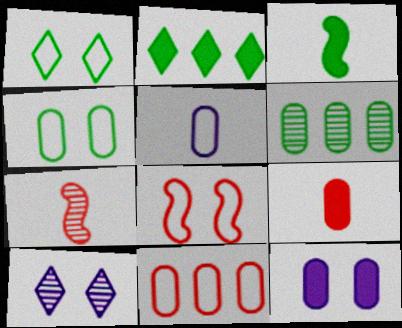[[1, 3, 6], 
[3, 10, 11], 
[4, 5, 11], 
[6, 7, 10]]